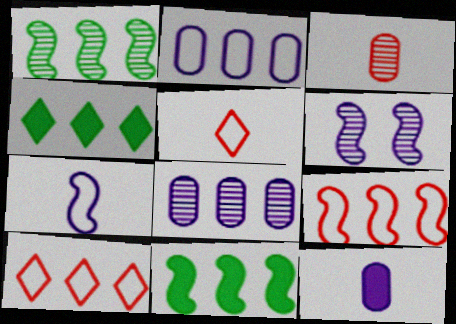[[4, 8, 9], 
[8, 10, 11]]